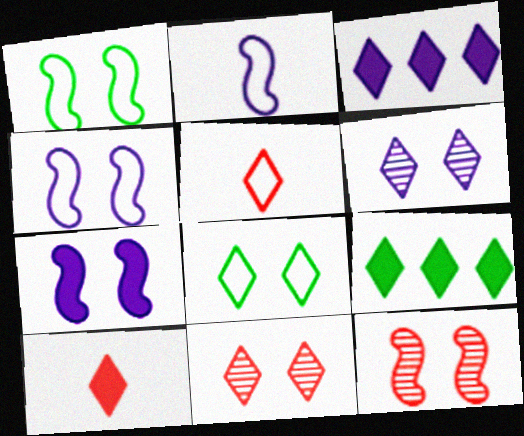[[1, 7, 12], 
[5, 6, 9]]